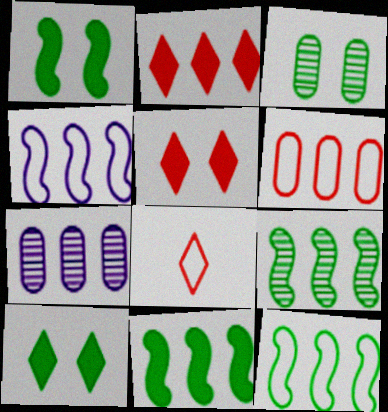[[1, 7, 8], 
[2, 7, 12], 
[9, 11, 12]]